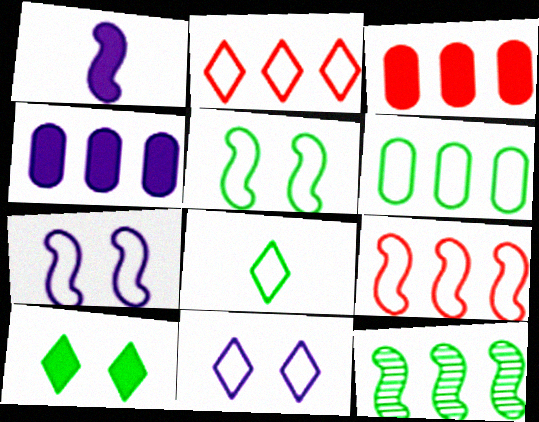[[1, 3, 10], 
[2, 4, 12], 
[2, 8, 11], 
[5, 6, 8]]